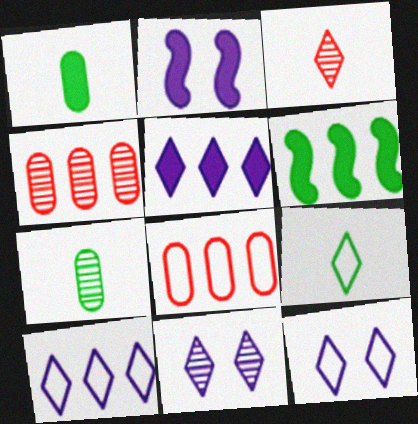[[2, 4, 9], 
[4, 6, 10]]